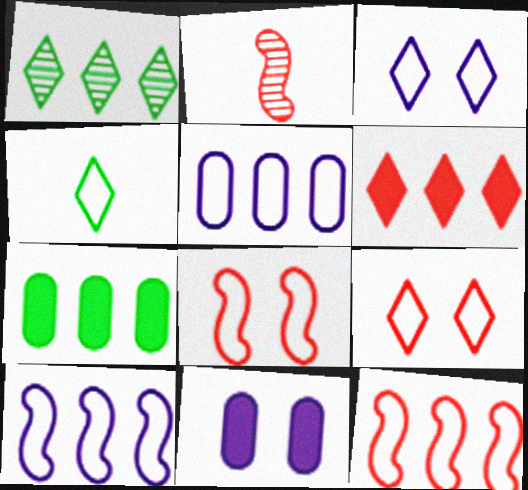[[2, 3, 7], 
[4, 5, 8]]